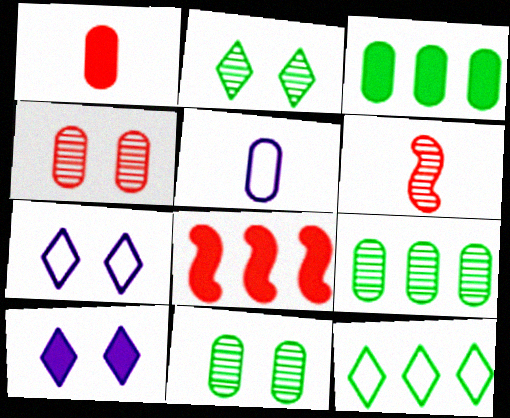[[2, 5, 8], 
[3, 4, 5], 
[3, 6, 7]]